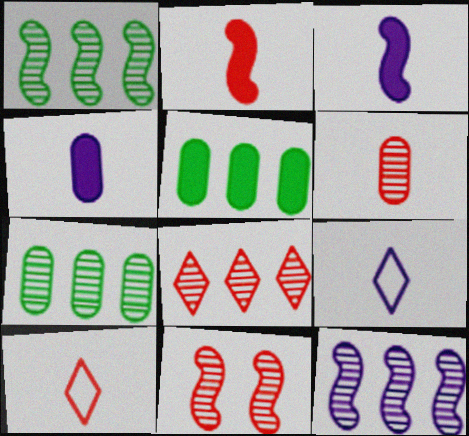[[2, 6, 10], 
[5, 9, 11], 
[6, 8, 11], 
[7, 8, 12]]